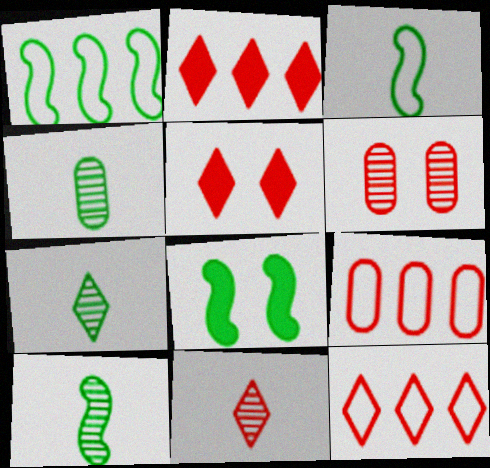[[1, 8, 10], 
[4, 7, 10], 
[5, 11, 12]]